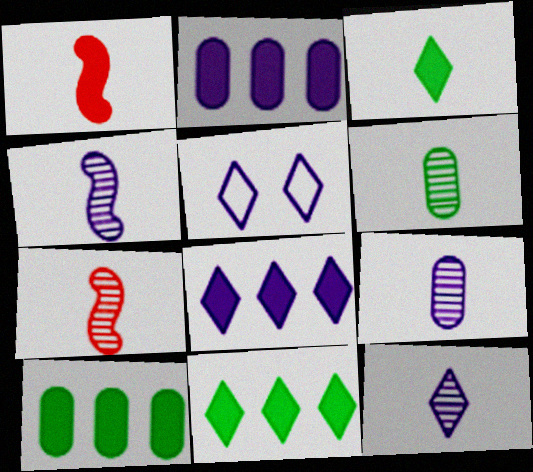[[2, 4, 5], 
[4, 9, 12], 
[5, 7, 10], 
[5, 8, 12], 
[6, 7, 12]]